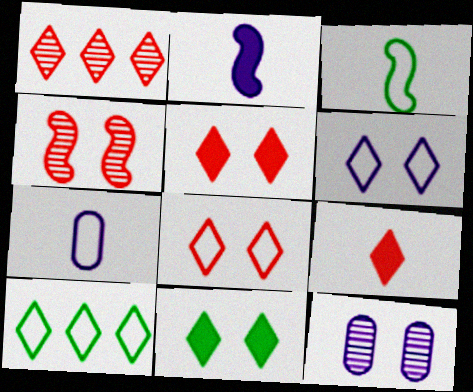[[1, 8, 9]]